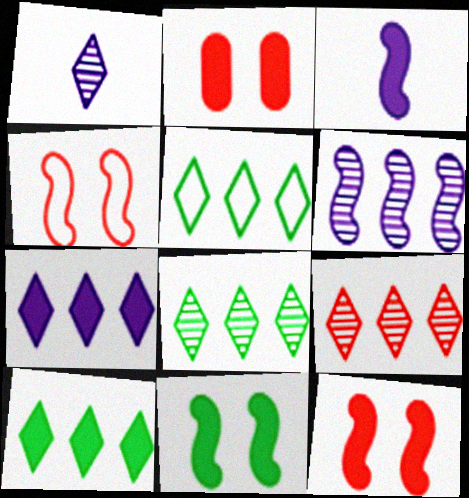[[2, 3, 10], 
[5, 7, 9], 
[5, 8, 10]]